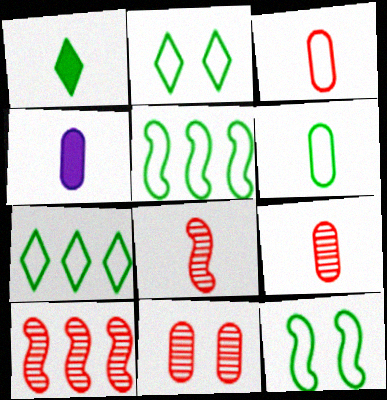[[2, 4, 10], 
[2, 5, 6], 
[4, 6, 9], 
[6, 7, 12]]